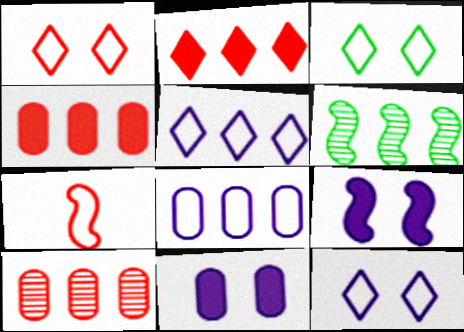[[1, 3, 12], 
[2, 6, 8], 
[3, 7, 8], 
[4, 5, 6], 
[6, 7, 9]]